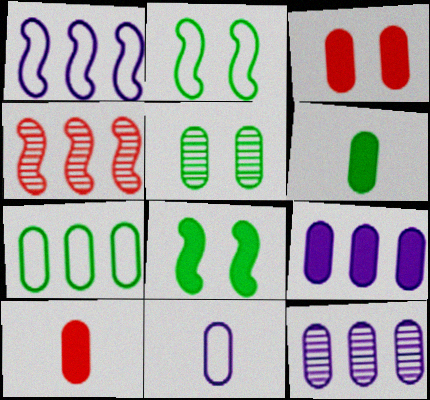[[3, 6, 9], 
[5, 6, 7]]